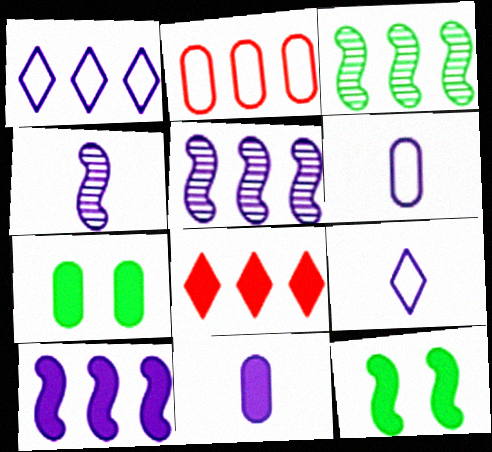[[4, 9, 11], 
[8, 11, 12]]